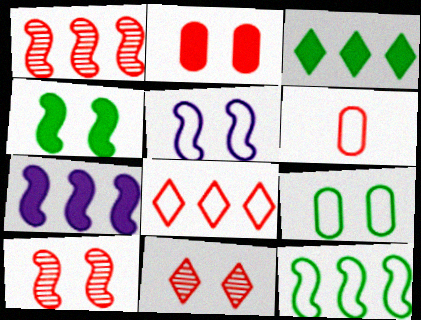[[1, 7, 12], 
[4, 5, 10]]